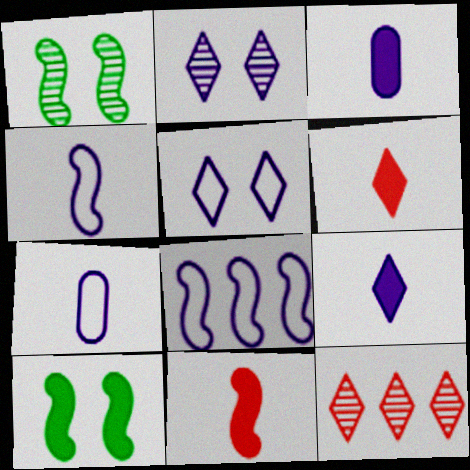[[1, 8, 11], 
[2, 3, 8], 
[5, 7, 8], 
[7, 10, 12]]